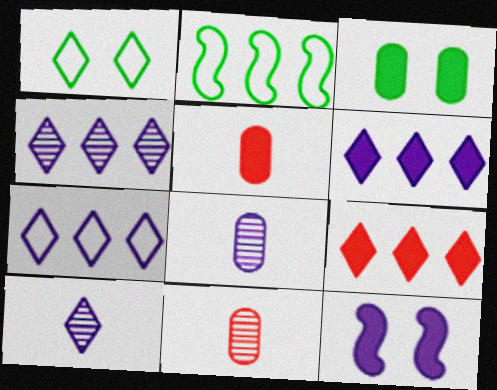[[1, 9, 10], 
[4, 6, 7], 
[7, 8, 12]]